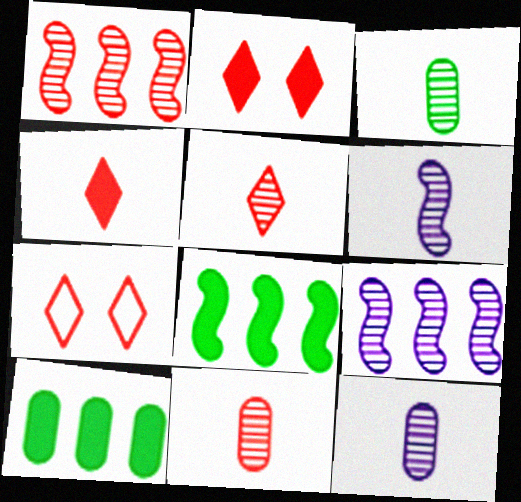[[3, 5, 6], 
[3, 11, 12], 
[6, 7, 10], 
[7, 8, 12]]